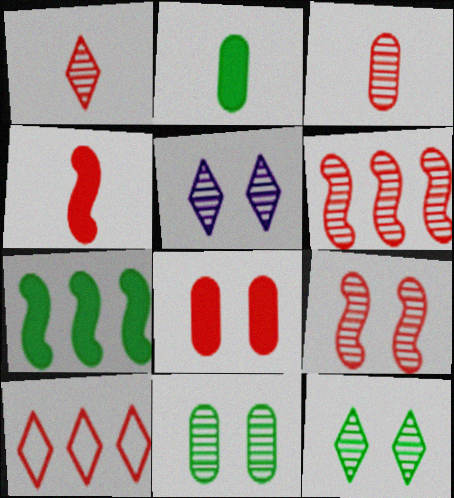[[5, 9, 11]]